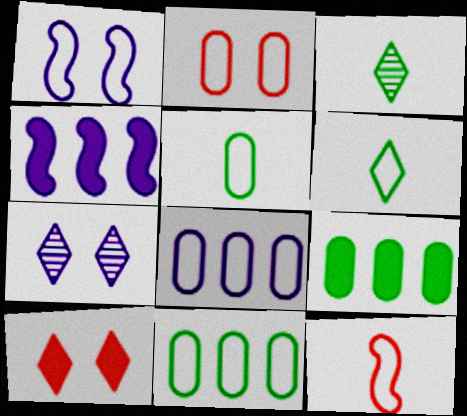[[2, 3, 4], 
[2, 5, 8], 
[7, 9, 12]]